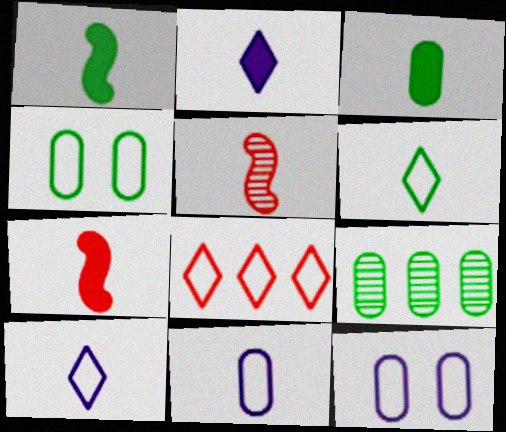[[2, 3, 7], 
[3, 4, 9], 
[3, 5, 10]]